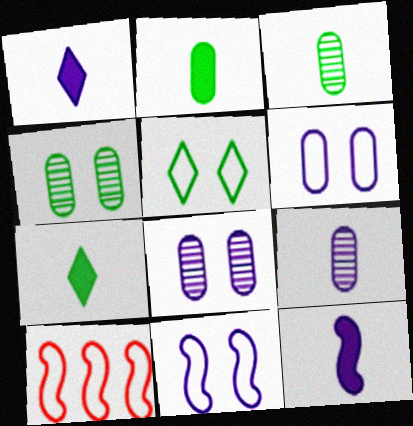[[1, 4, 10], 
[7, 8, 10]]